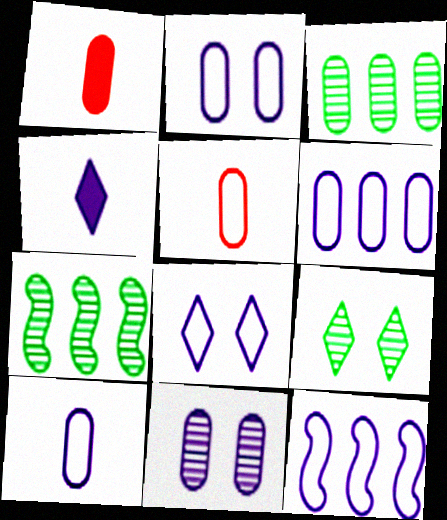[[1, 2, 3], 
[1, 7, 8], 
[1, 9, 12], 
[2, 6, 10], 
[4, 11, 12], 
[8, 10, 12]]